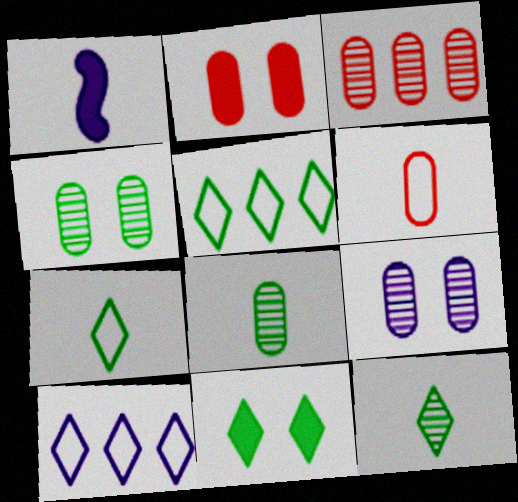[[1, 6, 12], 
[1, 9, 10], 
[2, 3, 6], 
[3, 8, 9], 
[5, 11, 12]]